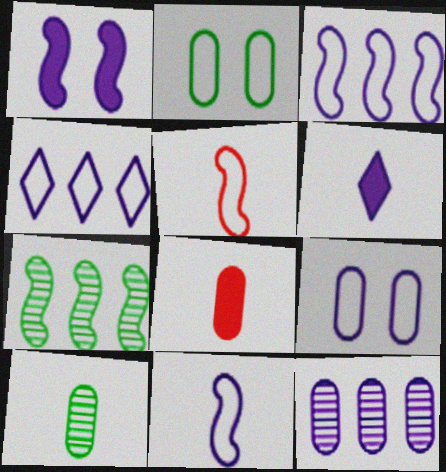[[1, 5, 7], 
[2, 4, 5], 
[2, 8, 12], 
[4, 9, 11], 
[5, 6, 10]]